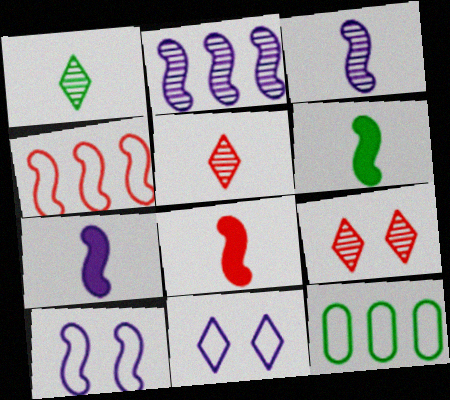[[2, 7, 10], 
[6, 7, 8], 
[7, 9, 12]]